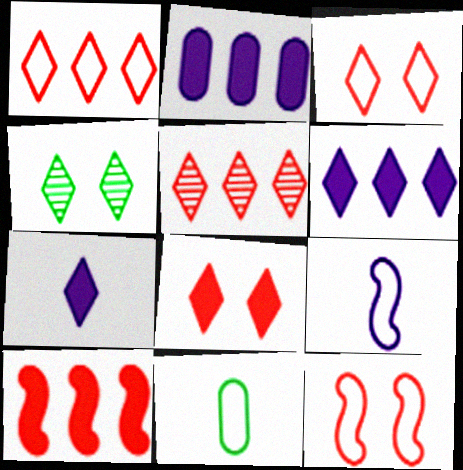[[1, 4, 7]]